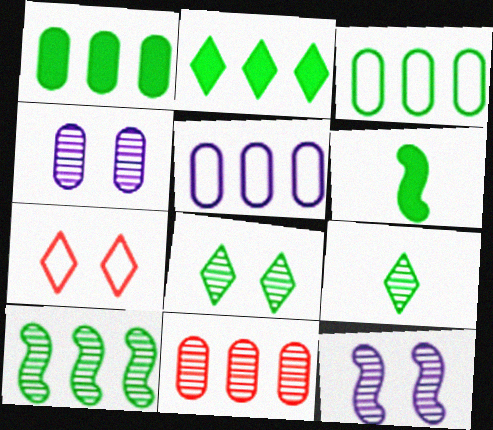[[1, 5, 11], 
[2, 3, 10], 
[3, 6, 8], 
[9, 11, 12]]